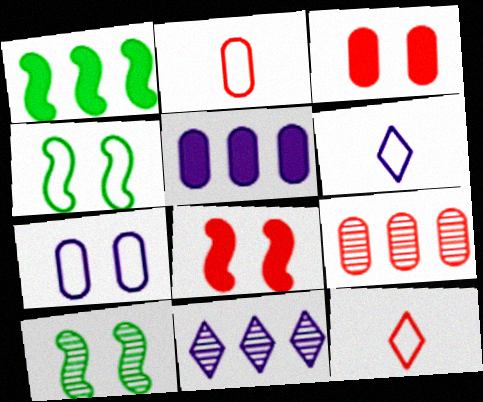[[2, 3, 9], 
[5, 10, 12], 
[8, 9, 12]]